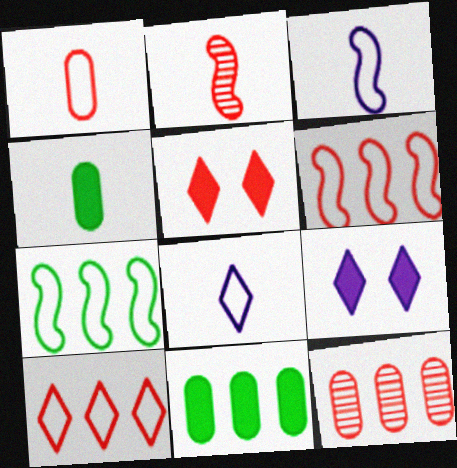[[2, 4, 8]]